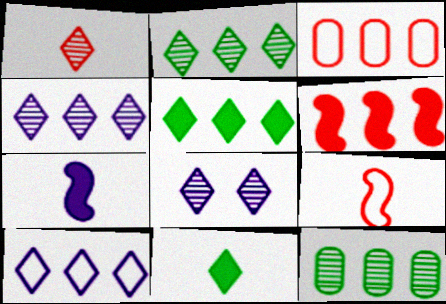[[1, 2, 8], 
[6, 10, 12]]